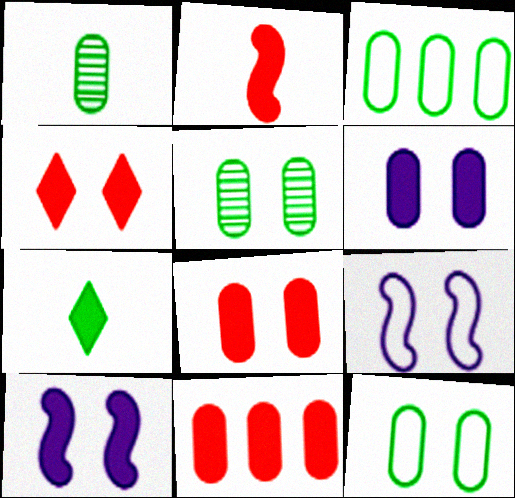[[2, 4, 11], 
[4, 5, 9], 
[7, 10, 11]]